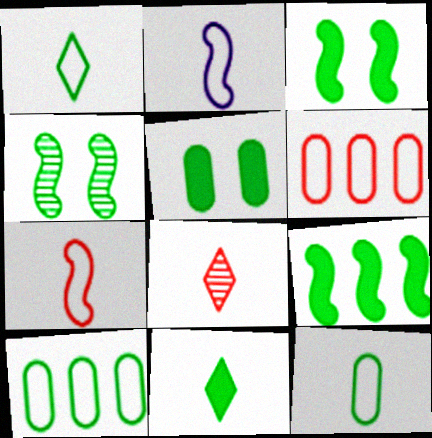[[4, 10, 11], 
[5, 9, 11]]